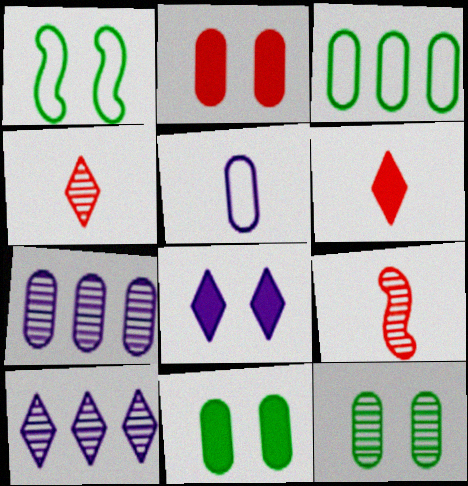[[1, 6, 7], 
[3, 8, 9], 
[9, 10, 12]]